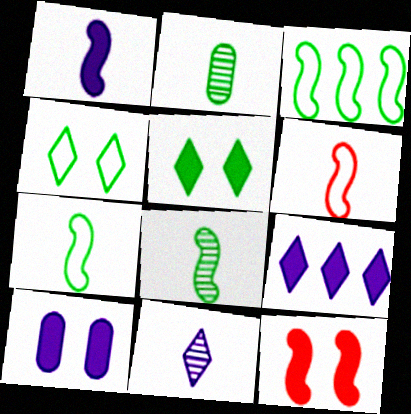[[1, 6, 8], 
[1, 9, 10], 
[2, 3, 5], 
[5, 10, 12]]